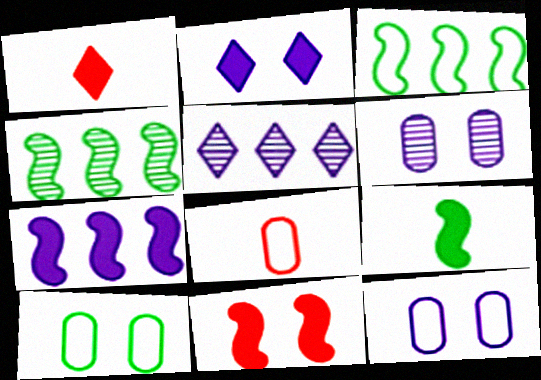[[1, 3, 6], 
[1, 4, 12], 
[2, 4, 8], 
[7, 9, 11]]